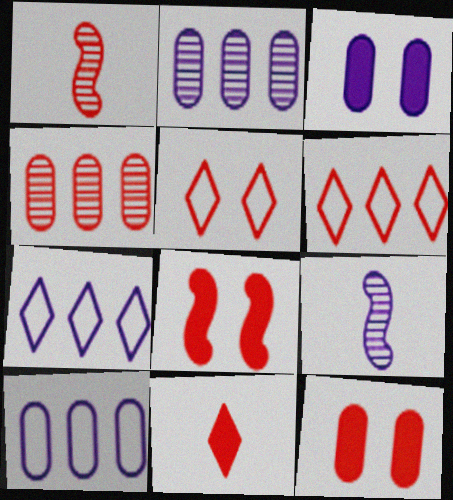[[1, 6, 12], 
[3, 7, 9]]